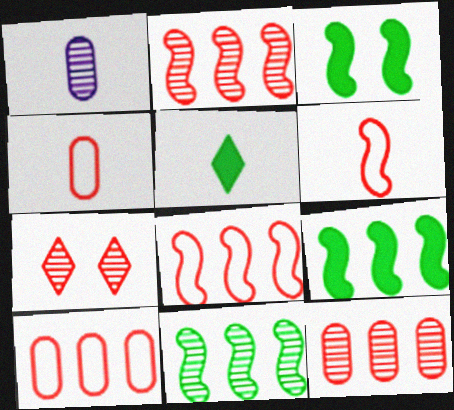[[1, 5, 6], 
[1, 7, 11]]